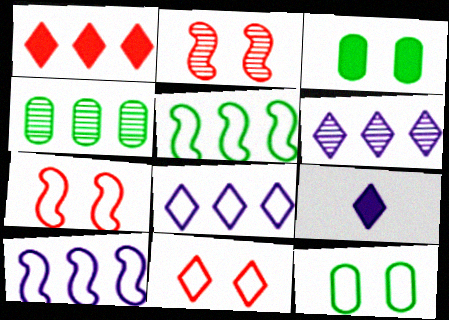[[1, 4, 10], 
[4, 7, 9]]